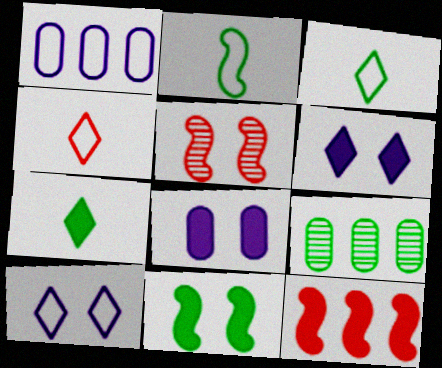[[1, 5, 7], 
[3, 9, 11], 
[7, 8, 12]]